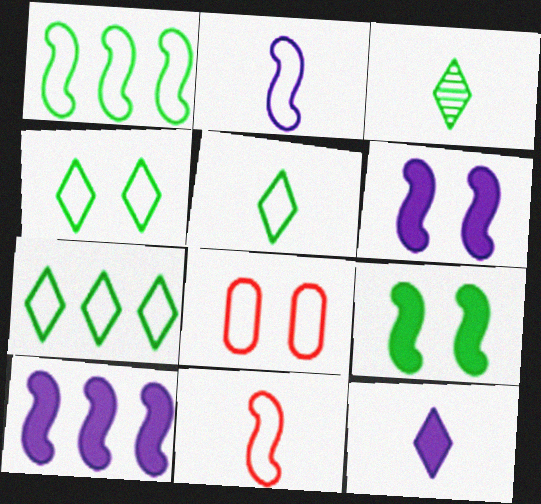[[2, 7, 8], 
[3, 8, 10], 
[4, 5, 7]]